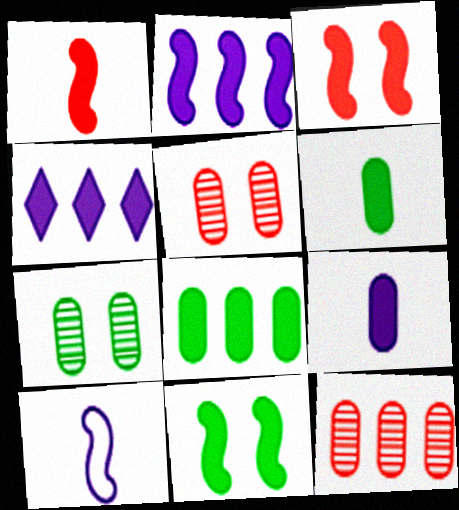[[1, 2, 11], 
[3, 4, 6]]